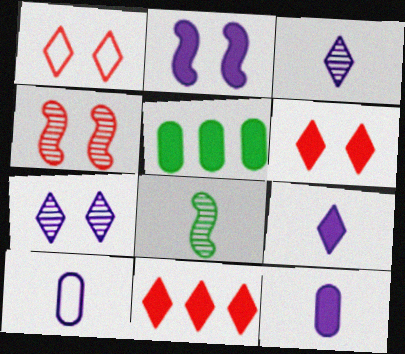[]